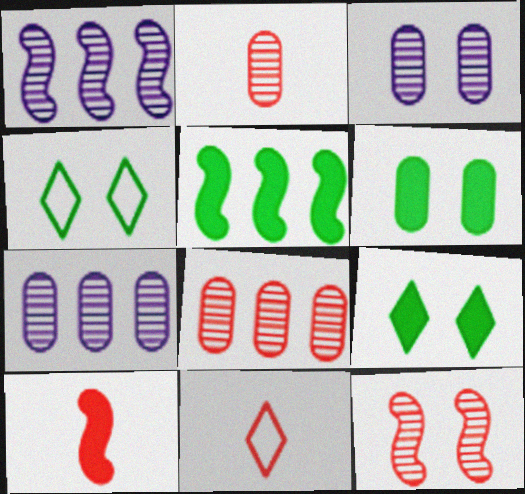[[1, 6, 11], 
[2, 10, 11], 
[3, 5, 11], 
[4, 7, 10]]